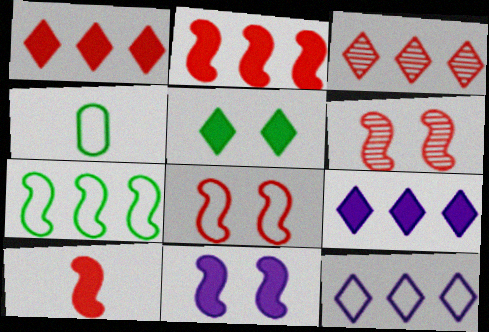[[3, 4, 11], 
[4, 6, 9], 
[4, 8, 12]]